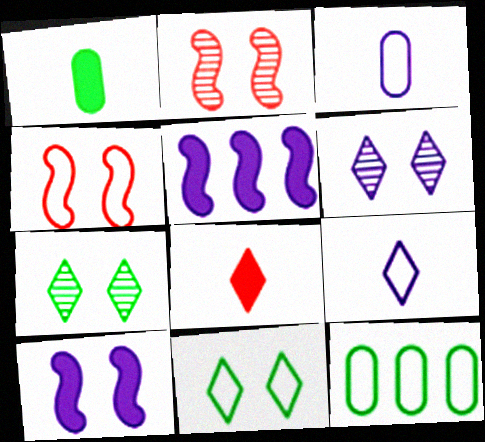[[3, 5, 6], 
[4, 9, 12]]